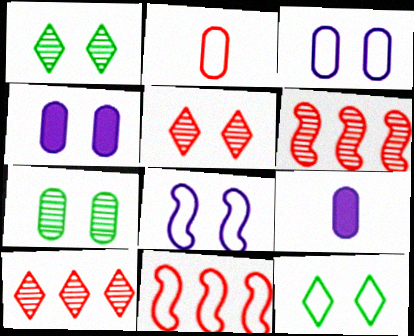[[1, 9, 11], 
[6, 9, 12]]